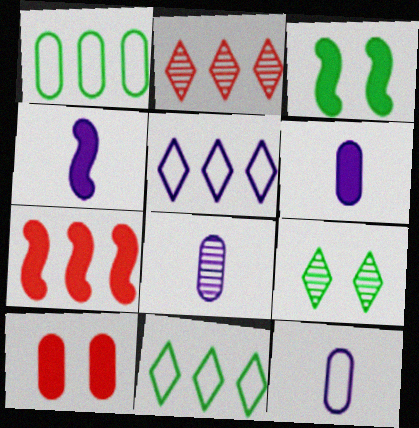[[1, 8, 10], 
[2, 3, 12], 
[3, 4, 7], 
[6, 8, 12], 
[7, 9, 12]]